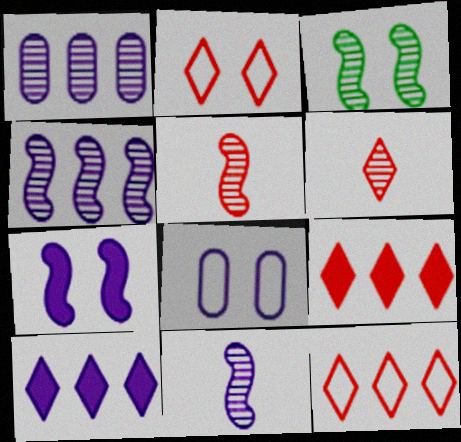[[1, 3, 6], 
[2, 6, 9], 
[3, 4, 5], 
[8, 10, 11]]